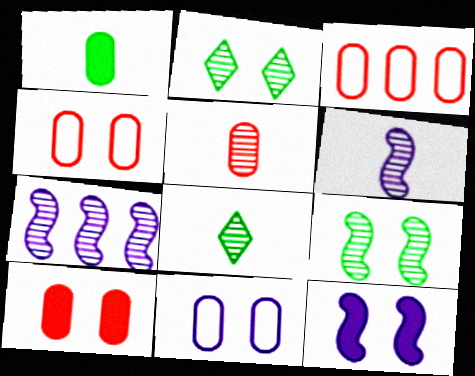[[2, 4, 12], 
[2, 5, 7], 
[3, 5, 10], 
[3, 8, 12], 
[5, 6, 8]]